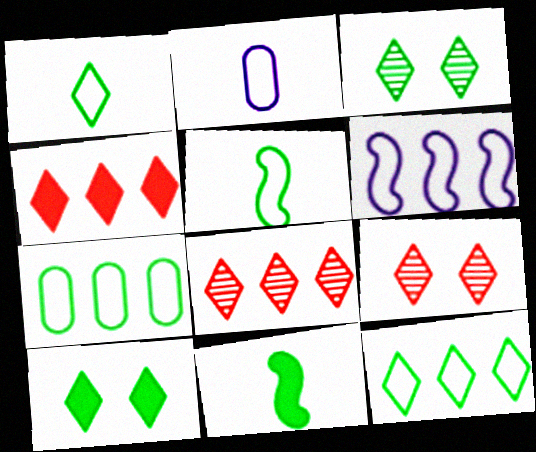[[3, 7, 11]]